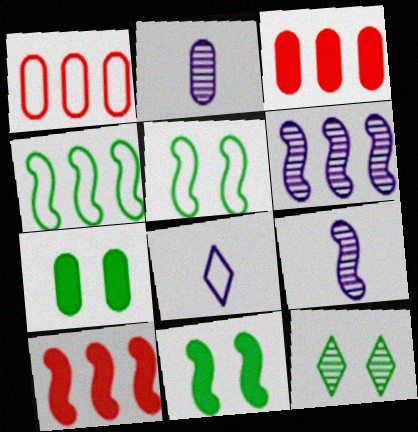[[1, 2, 7], 
[1, 5, 8], 
[4, 6, 10], 
[5, 7, 12], 
[5, 9, 10]]